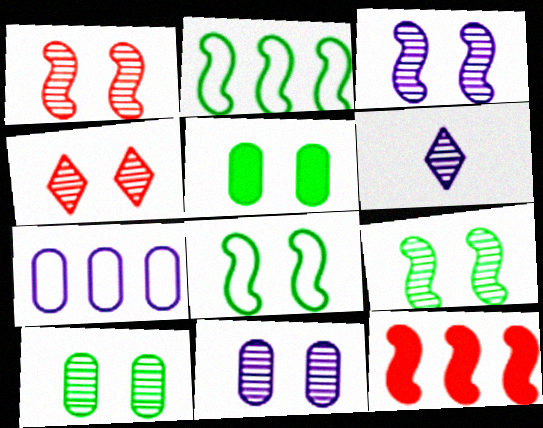[[1, 3, 9], 
[3, 4, 10], 
[4, 9, 11]]